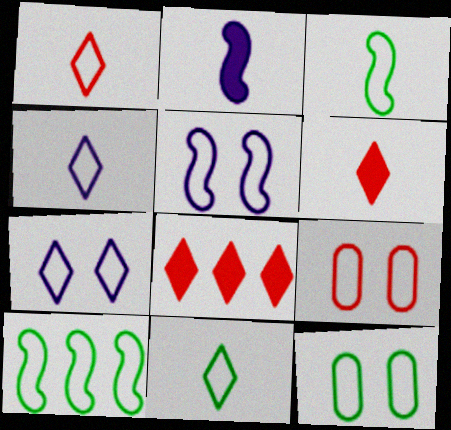[[1, 4, 11], 
[4, 9, 10], 
[10, 11, 12]]